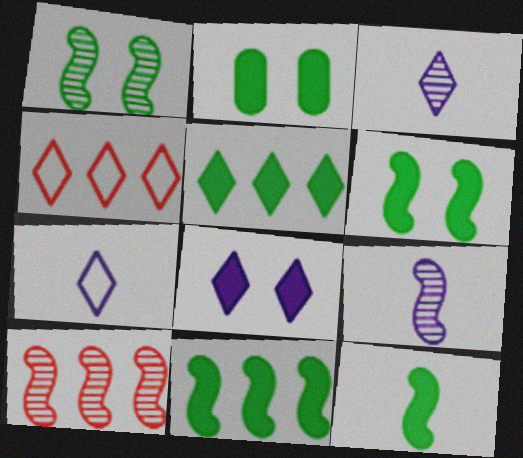[[1, 9, 10], 
[2, 4, 9], 
[2, 5, 12], 
[2, 7, 10], 
[6, 11, 12]]